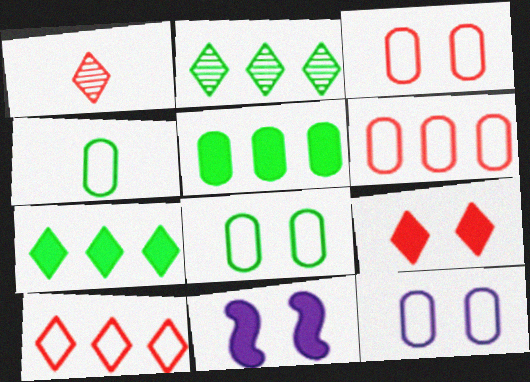[[1, 9, 10], 
[3, 8, 12], 
[4, 6, 12]]